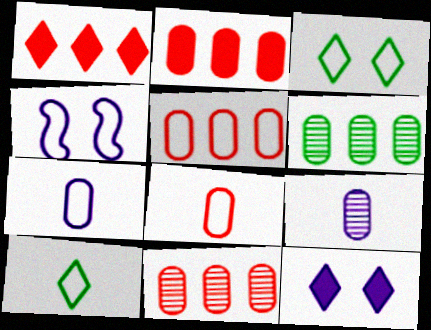[[2, 5, 11], 
[4, 5, 10]]